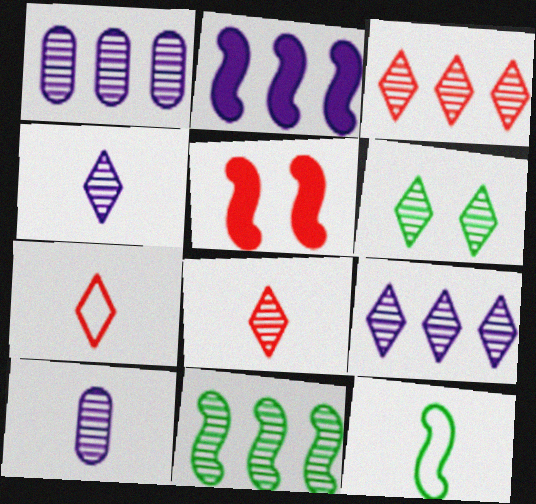[[1, 3, 11], 
[3, 4, 6], 
[6, 8, 9]]